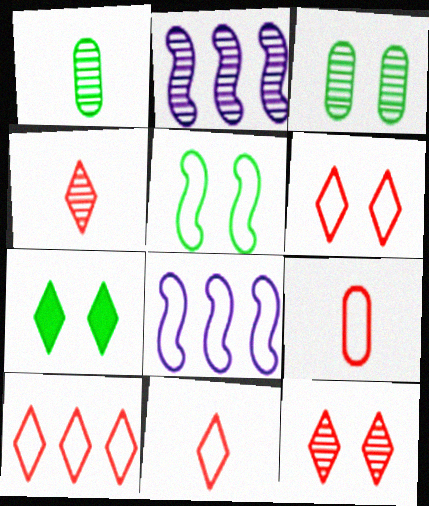[[1, 2, 12], 
[2, 3, 4], 
[2, 7, 9], 
[3, 5, 7], 
[6, 10, 11]]